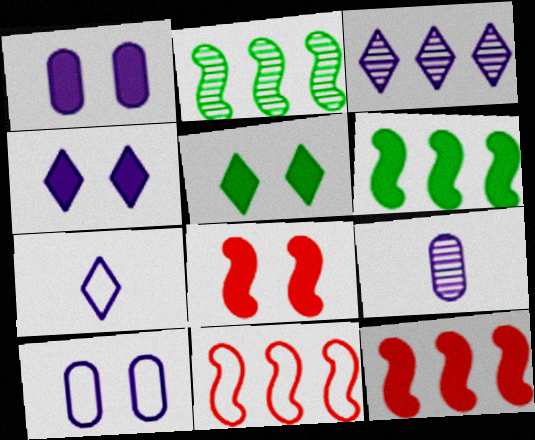[[1, 5, 8], 
[3, 4, 7], 
[5, 9, 11]]